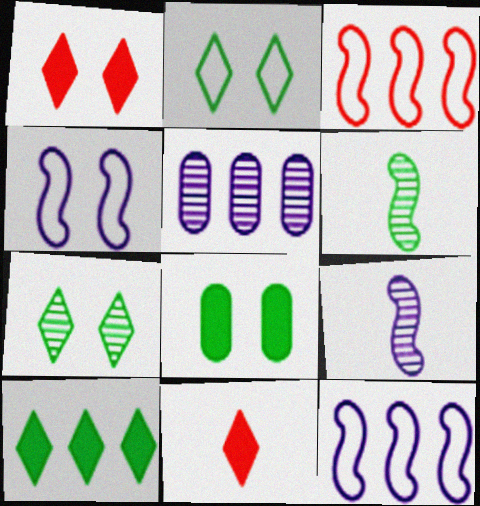[[3, 5, 10]]